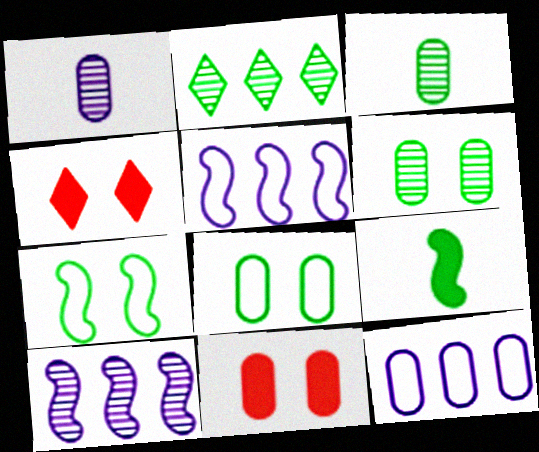[[2, 8, 9], 
[3, 4, 5], 
[3, 11, 12]]